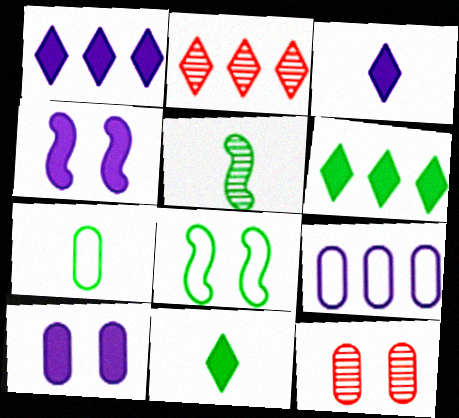[[2, 4, 7], 
[5, 7, 11]]